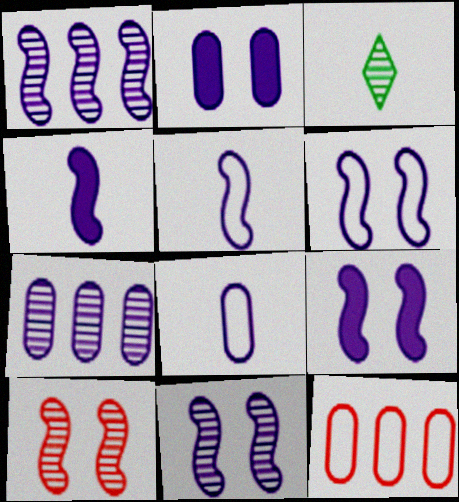[[1, 4, 6], 
[1, 5, 9], 
[2, 7, 8], 
[3, 7, 10], 
[3, 9, 12], 
[6, 9, 11]]